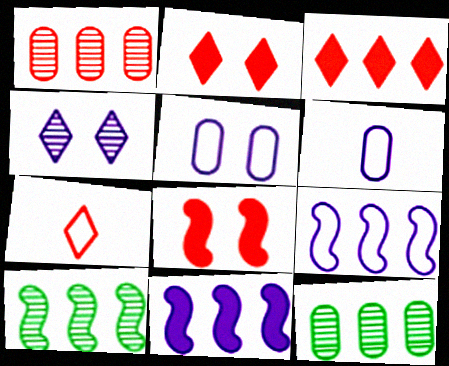[[1, 7, 8], 
[2, 6, 10], 
[3, 9, 12], 
[4, 6, 11]]